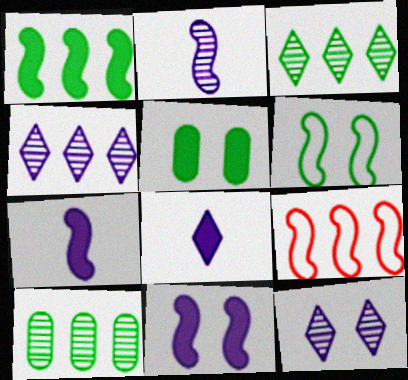[]